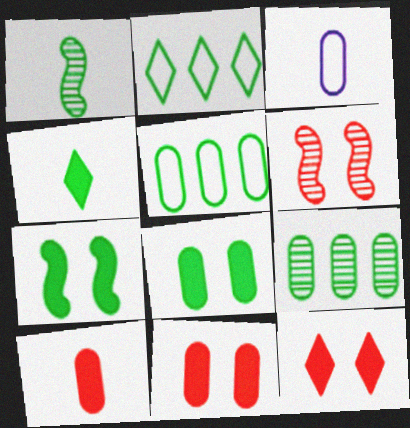[[1, 2, 8], 
[3, 9, 11]]